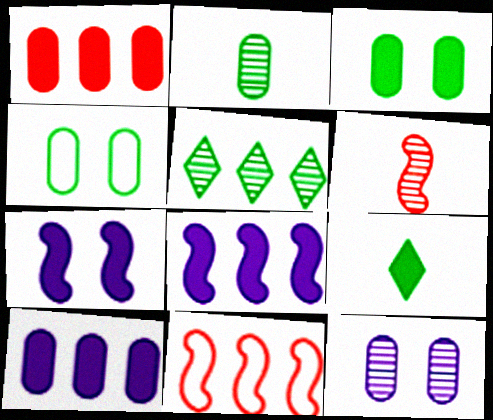[[1, 7, 9], 
[5, 6, 12], 
[5, 10, 11], 
[9, 11, 12]]